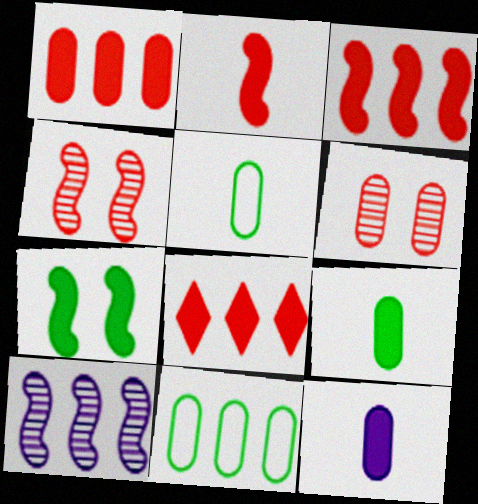[[1, 3, 8], 
[6, 11, 12], 
[7, 8, 12], 
[8, 10, 11]]